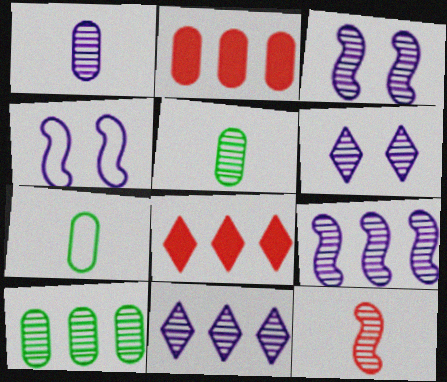[[1, 3, 11], 
[1, 6, 9], 
[3, 7, 8], 
[4, 5, 8], 
[6, 10, 12]]